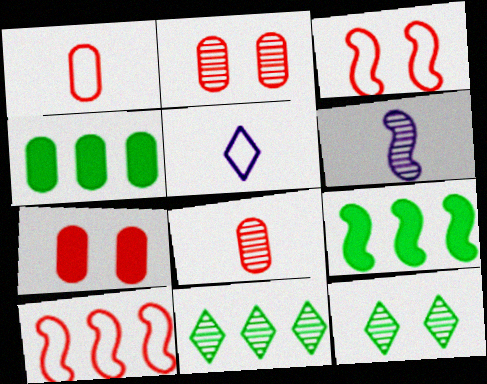[[2, 5, 9], 
[2, 6, 11], 
[3, 6, 9]]